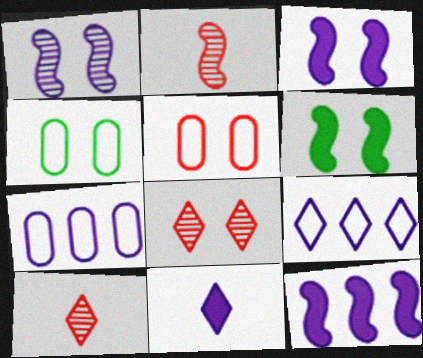[[1, 7, 11], 
[3, 4, 8], 
[4, 10, 12], 
[6, 7, 10]]